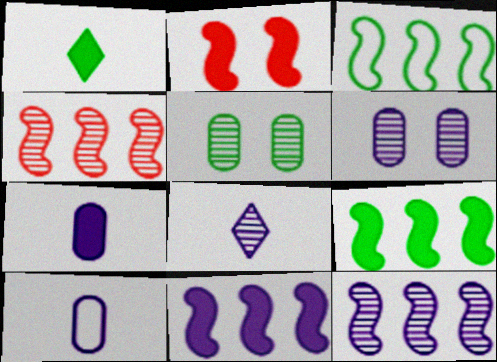[[1, 3, 5], 
[3, 4, 11], 
[4, 5, 8], 
[6, 8, 12]]